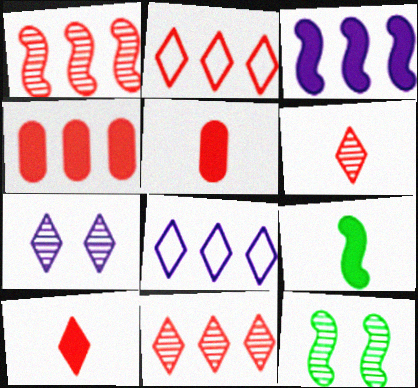[[1, 2, 4], 
[5, 8, 12]]